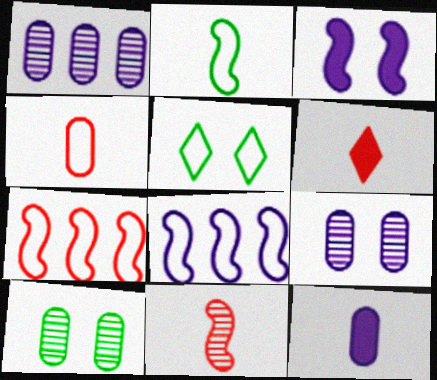[[4, 5, 8], 
[4, 6, 11], 
[6, 8, 10]]